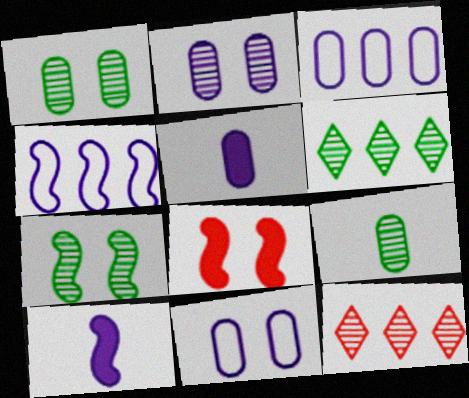[[2, 3, 5], 
[6, 7, 9]]